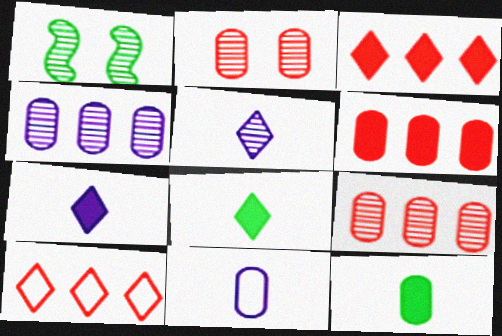[[1, 3, 11], 
[1, 5, 9]]